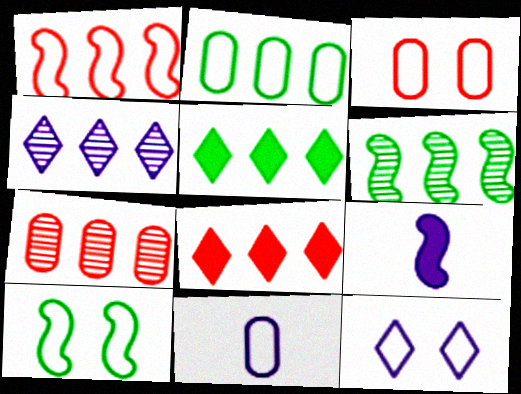[[1, 7, 8], 
[2, 3, 11], 
[2, 5, 6], 
[3, 10, 12], 
[4, 6, 7]]